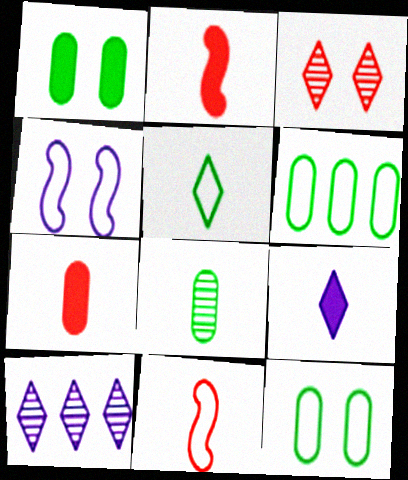[[1, 3, 4], 
[1, 6, 8], 
[1, 10, 11], 
[2, 10, 12], 
[8, 9, 11]]